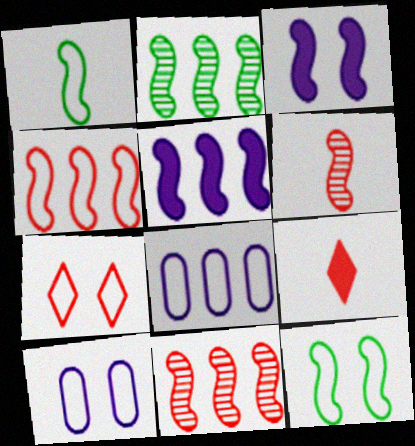[[1, 3, 11], 
[1, 7, 8], 
[2, 4, 5], 
[2, 9, 10], 
[5, 6, 12], 
[7, 10, 12]]